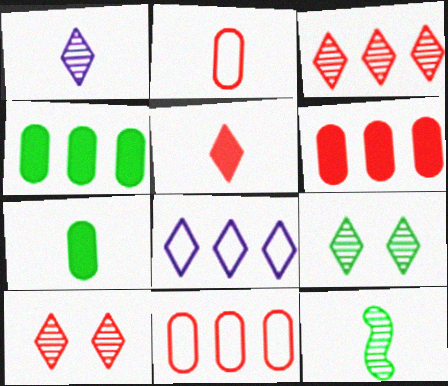[[1, 3, 9], 
[5, 8, 9]]